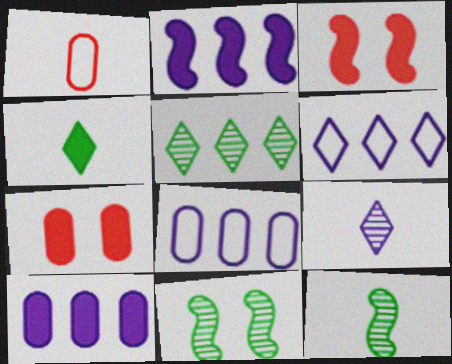[[2, 4, 7], 
[3, 4, 10], 
[6, 7, 12]]